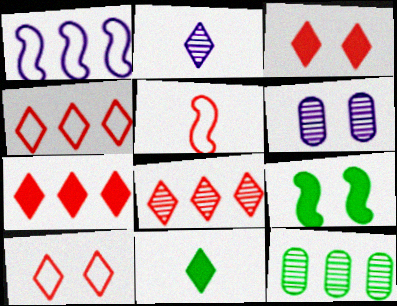[[1, 7, 12], 
[4, 7, 8], 
[6, 9, 10]]